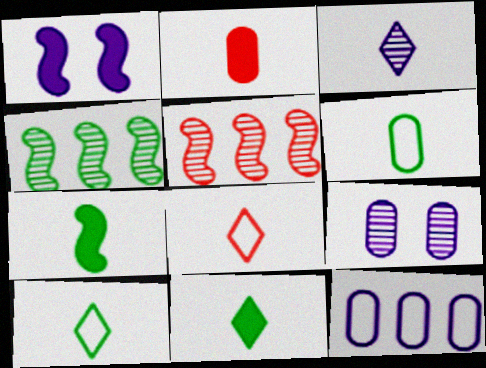[[1, 3, 12], 
[3, 8, 11]]